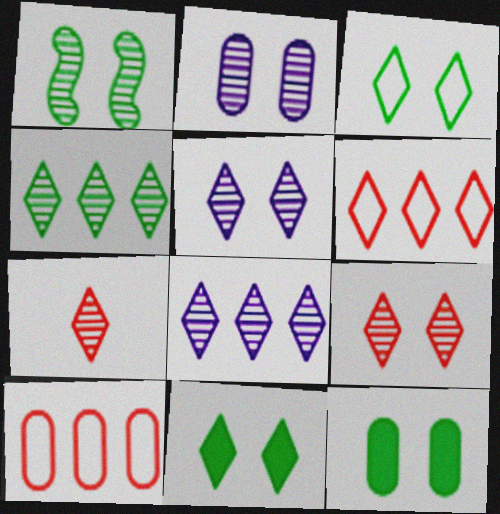[[1, 2, 9], 
[1, 3, 12], 
[4, 5, 7]]